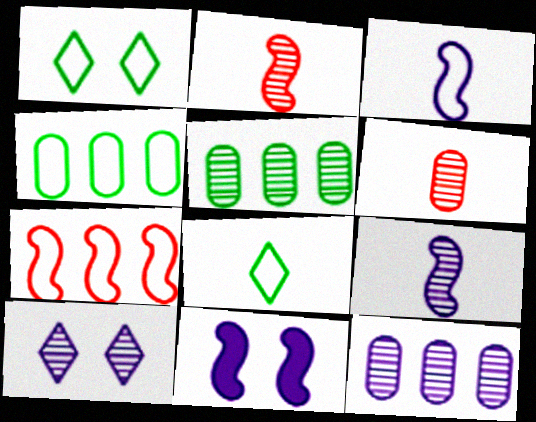[[2, 5, 10], 
[9, 10, 12]]